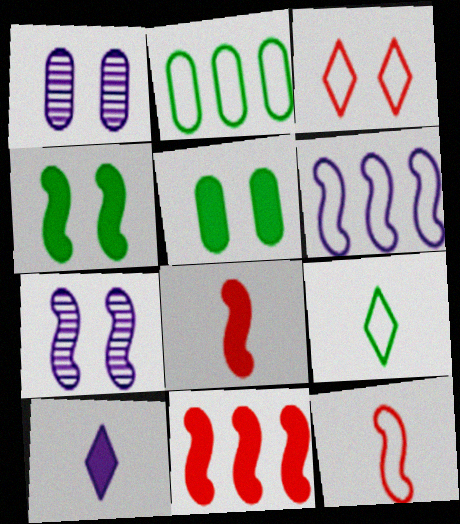[[1, 3, 4], 
[1, 6, 10], 
[1, 9, 11], 
[3, 5, 7], 
[5, 10, 11]]